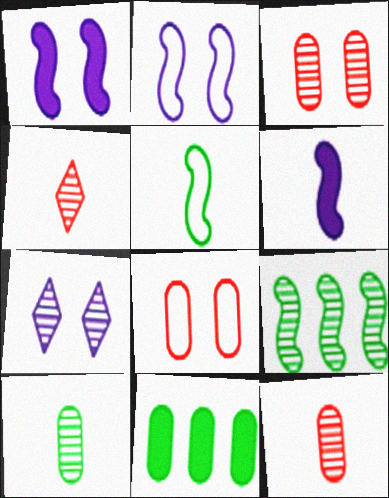[[2, 4, 11], 
[7, 9, 12]]